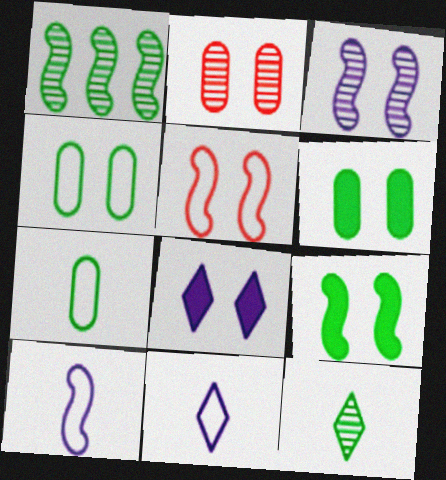[[3, 5, 9]]